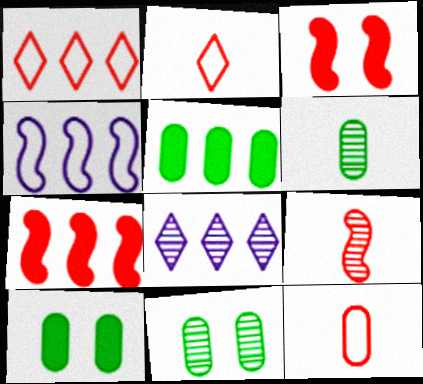[[8, 9, 11]]